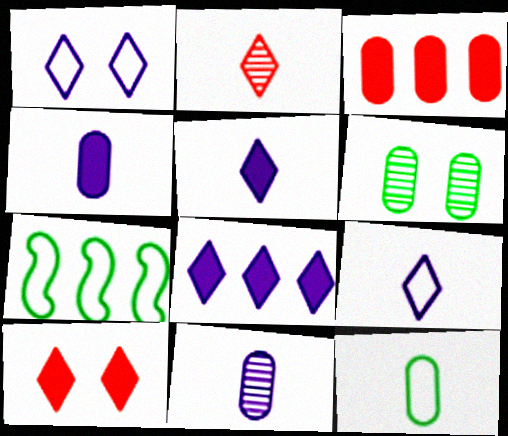[[7, 10, 11]]